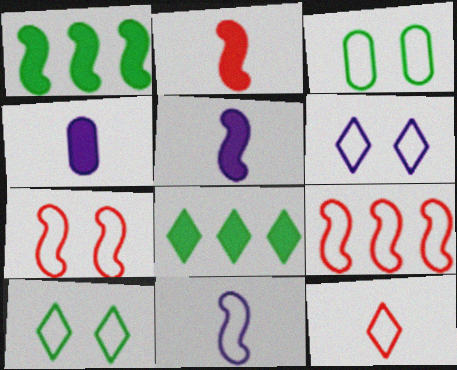[[3, 6, 7]]